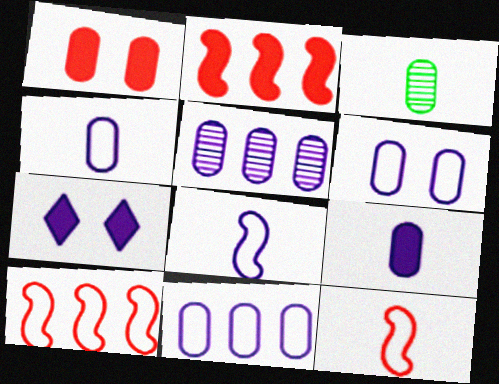[[1, 3, 11], 
[3, 7, 10], 
[4, 6, 11], 
[5, 6, 9], 
[5, 7, 8]]